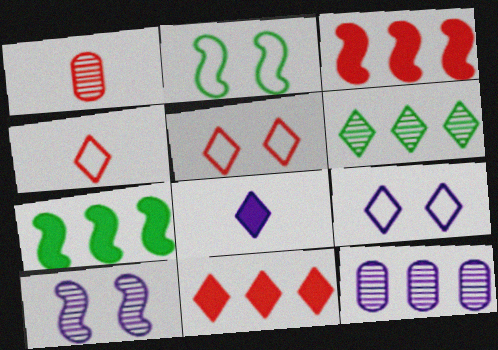[[1, 3, 5], 
[1, 6, 10], 
[1, 7, 9], 
[5, 6, 8]]